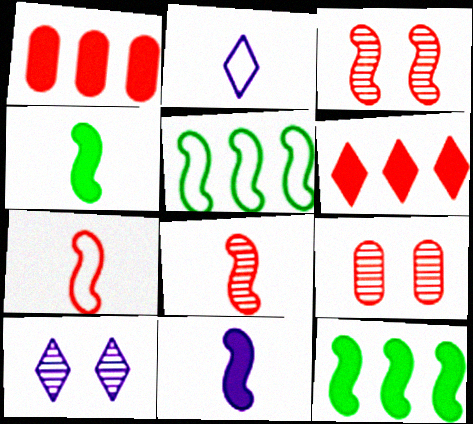[[2, 9, 12], 
[3, 5, 11], 
[6, 7, 9]]